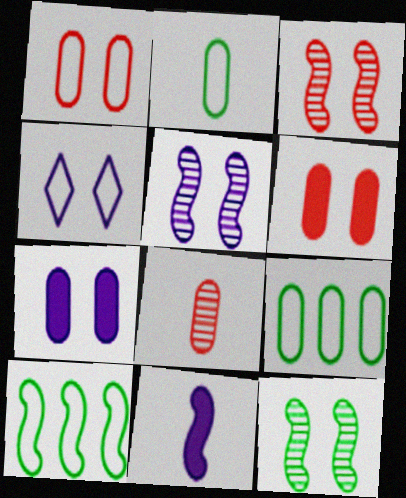[[3, 5, 12], 
[3, 10, 11], 
[4, 5, 7], 
[4, 6, 12], 
[7, 8, 9]]